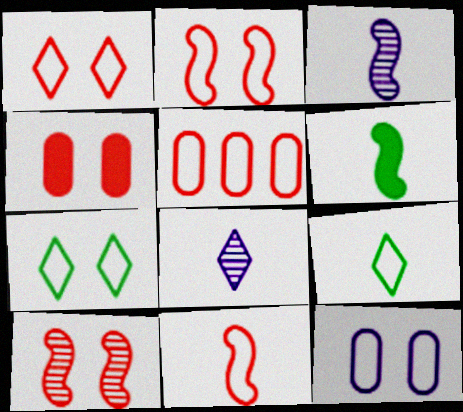[[1, 4, 10], 
[1, 5, 11], 
[2, 7, 12], 
[3, 6, 11]]